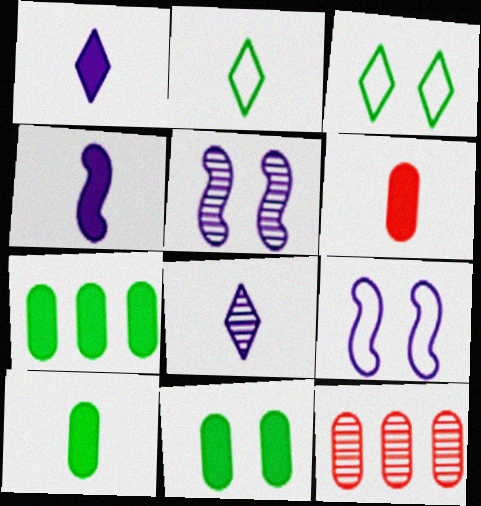[[3, 4, 12], 
[7, 10, 11]]